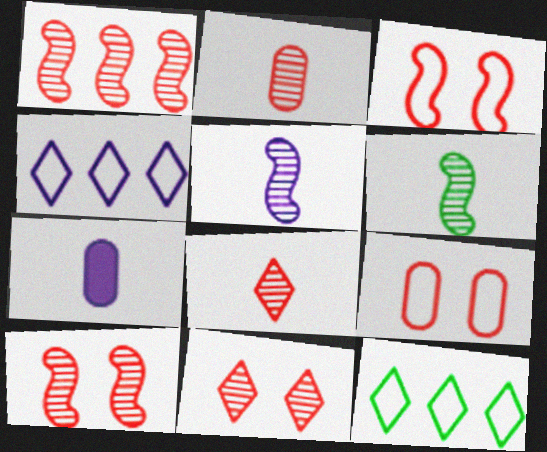[[1, 2, 11], 
[7, 10, 12]]